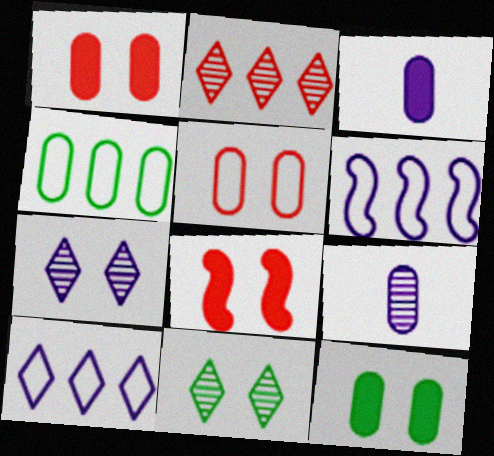[[1, 4, 9], 
[3, 6, 7]]